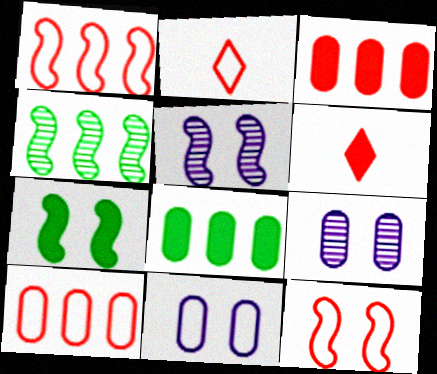[[2, 5, 8], 
[2, 10, 12], 
[4, 6, 11], 
[5, 7, 12]]